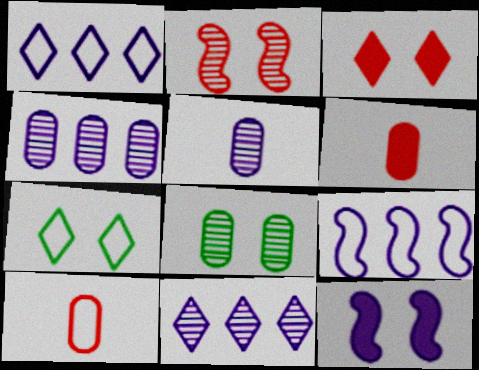[[1, 5, 12], 
[7, 9, 10]]